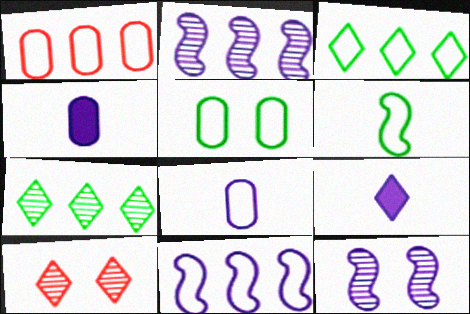[[1, 3, 11], 
[1, 5, 8], 
[3, 5, 6], 
[3, 9, 10]]